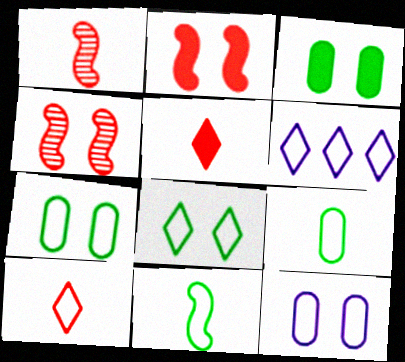[[1, 3, 6], 
[6, 8, 10]]